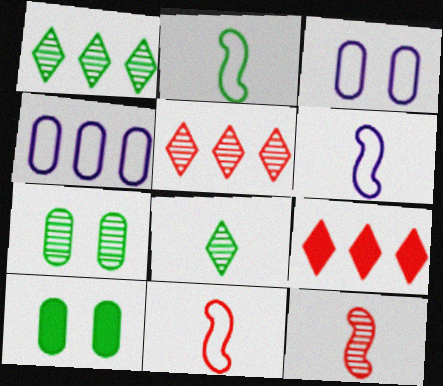[[1, 2, 10], 
[2, 6, 11], 
[5, 6, 10], 
[6, 7, 9]]